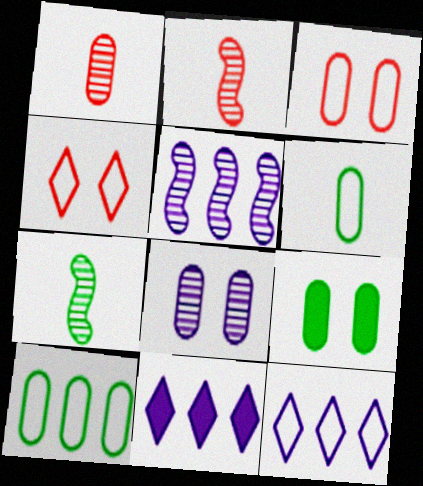[[2, 9, 12], 
[3, 7, 11], 
[3, 8, 9]]